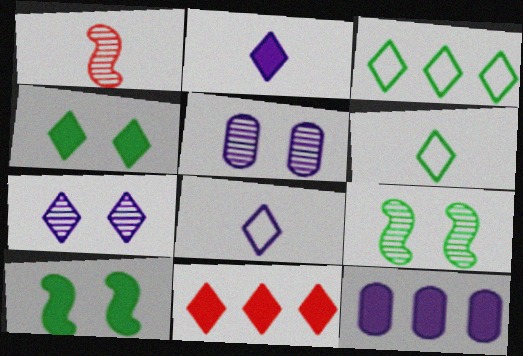[[2, 4, 11], 
[6, 7, 11]]